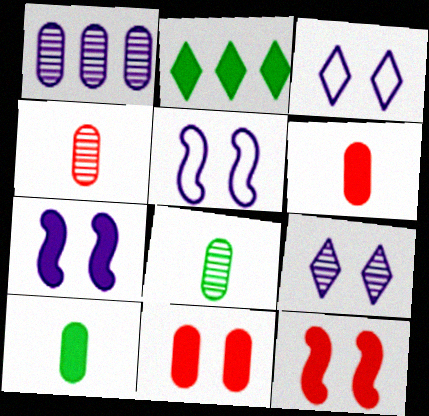[[2, 4, 5], 
[2, 6, 7]]